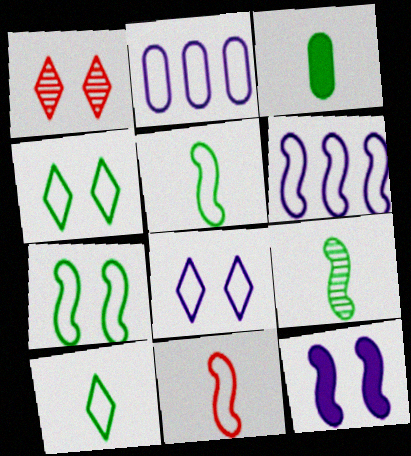[[1, 3, 6], 
[2, 4, 11], 
[3, 9, 10], 
[6, 7, 11]]